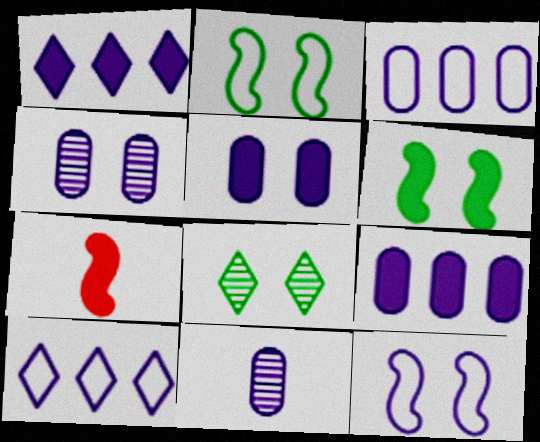[[1, 11, 12], 
[3, 5, 11], 
[3, 7, 8]]